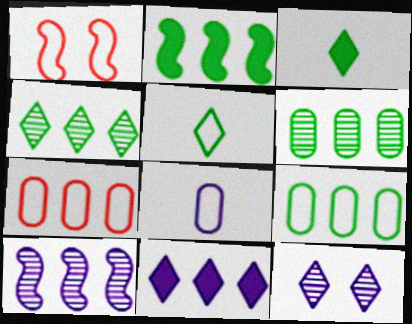[[2, 4, 9]]